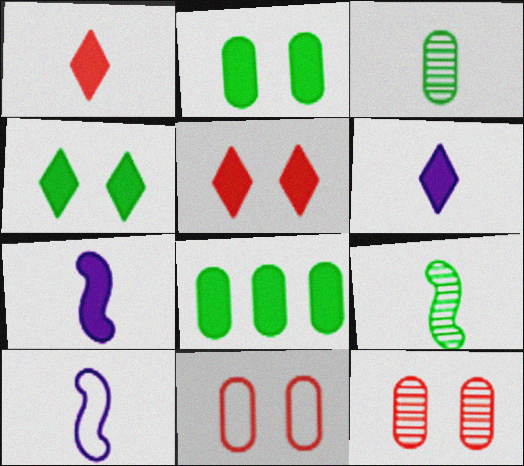[[1, 3, 10], 
[5, 7, 8]]